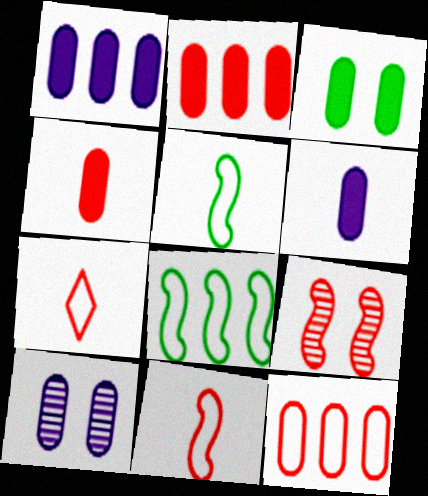[[1, 3, 4], 
[2, 3, 6], 
[2, 7, 9]]